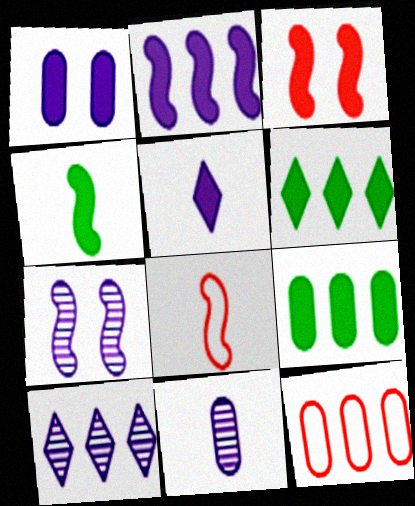[[1, 2, 5], 
[2, 3, 4], 
[3, 5, 9], 
[7, 10, 11]]